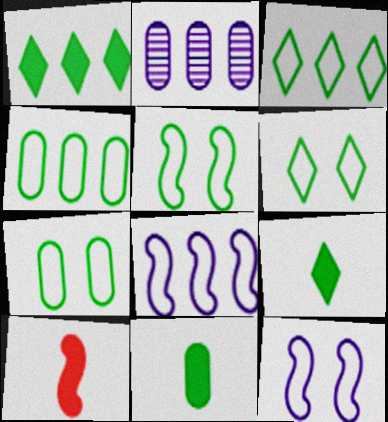[[2, 6, 10], 
[5, 6, 7]]